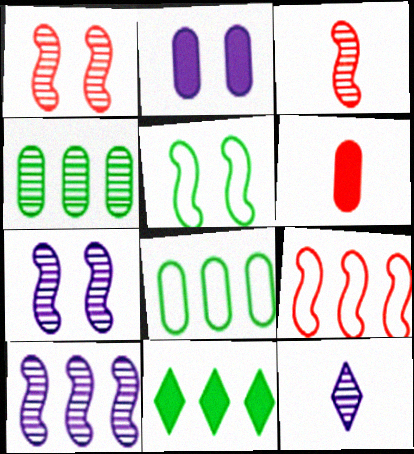[[1, 4, 12]]